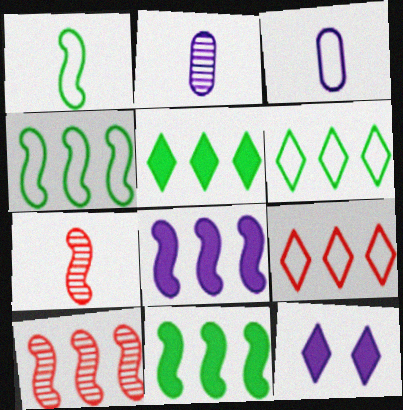[[4, 8, 10]]